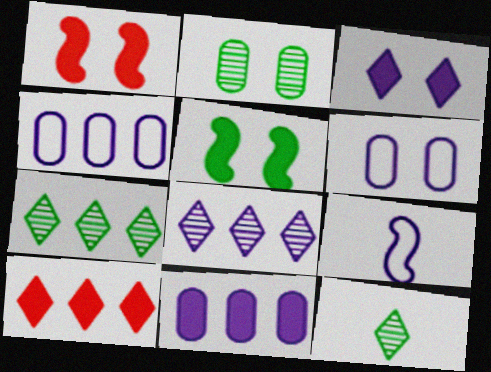[[1, 4, 12], 
[2, 9, 10]]